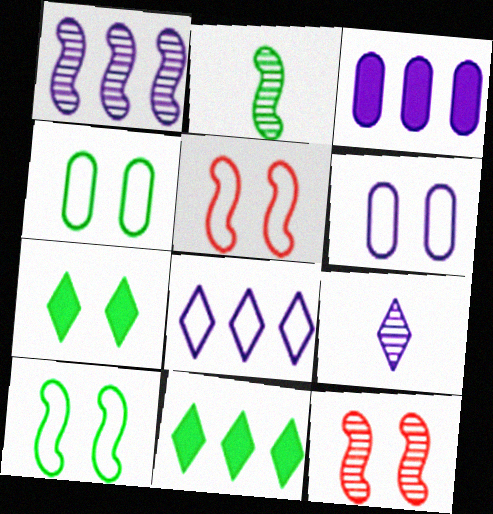[[1, 2, 12], 
[1, 3, 8], 
[2, 4, 11], 
[6, 7, 12]]